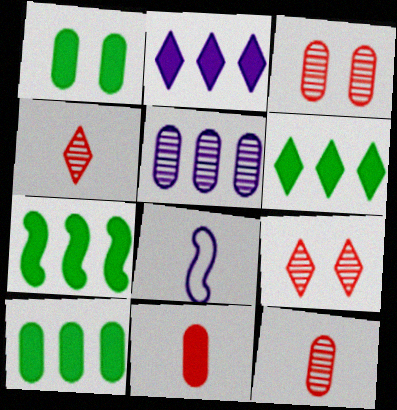[[3, 6, 8], 
[6, 7, 10], 
[8, 9, 10]]